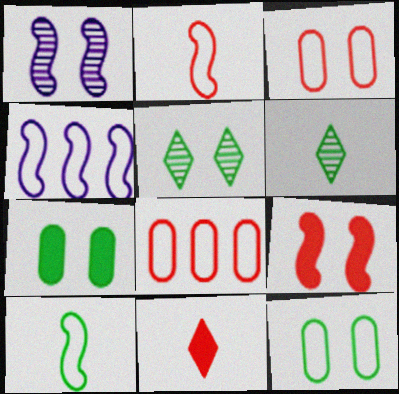[]